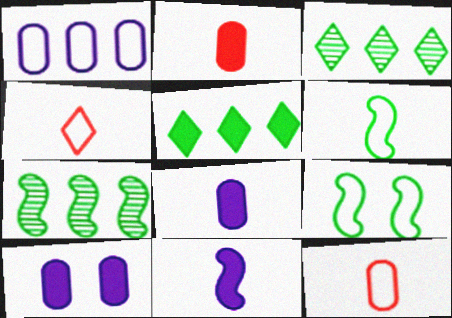[[1, 4, 9], 
[4, 7, 10]]